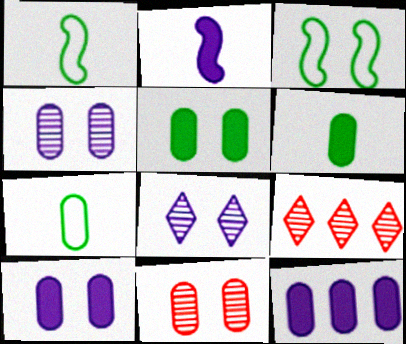[[1, 9, 10], 
[7, 11, 12]]